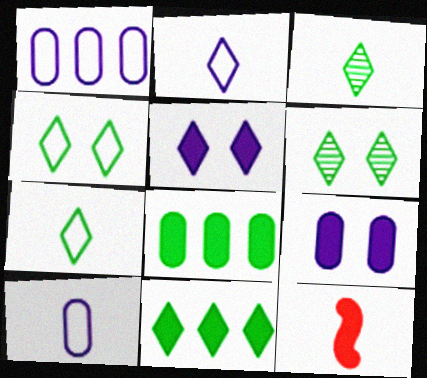[[1, 6, 12], 
[3, 4, 11], 
[3, 10, 12], 
[5, 8, 12], 
[6, 7, 11], 
[9, 11, 12]]